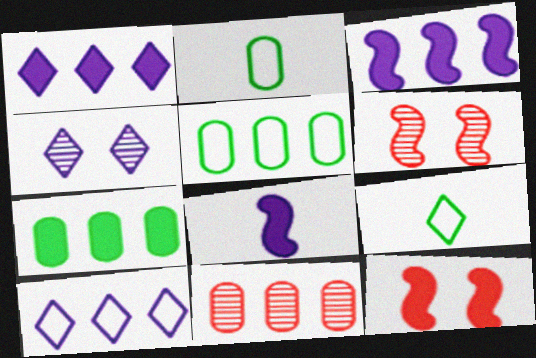[[1, 2, 6]]